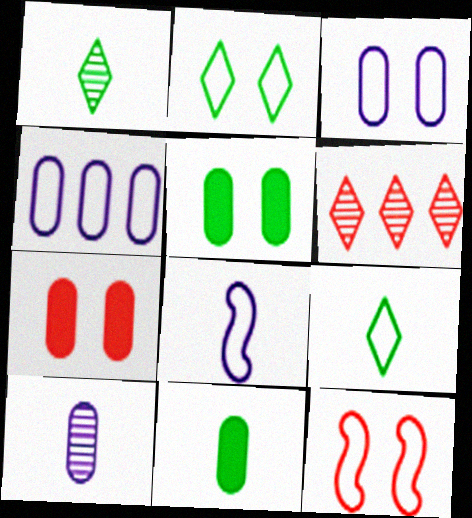[[2, 3, 12], 
[4, 9, 12], 
[5, 6, 8]]